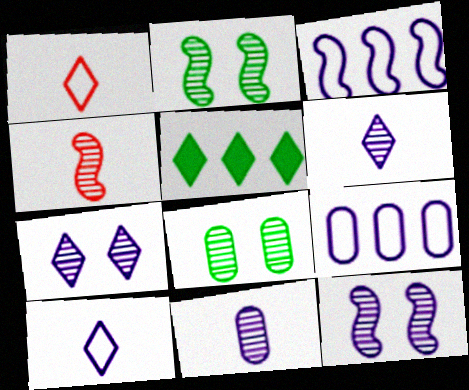[[1, 5, 7]]